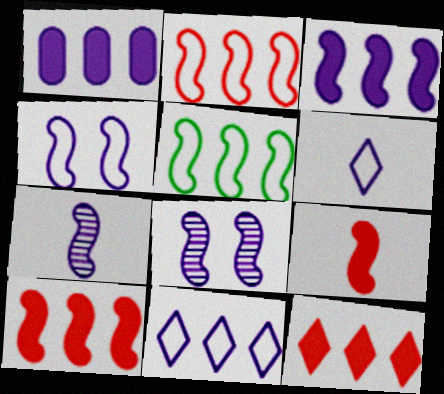[[1, 6, 8], 
[3, 4, 7], 
[5, 8, 9]]